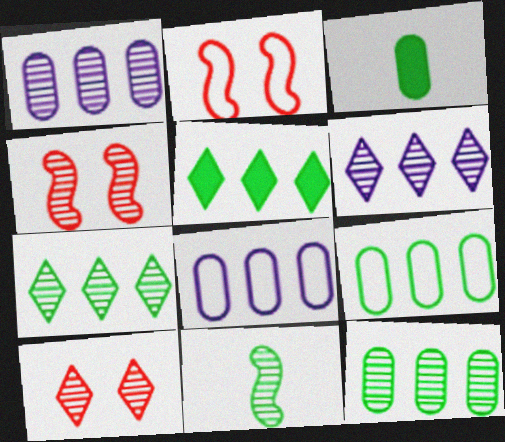[[1, 10, 11], 
[2, 3, 6]]